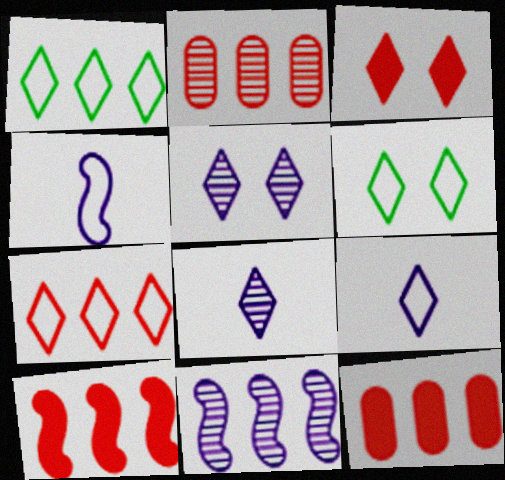[[1, 3, 8], 
[1, 11, 12], 
[2, 7, 10], 
[3, 5, 6], 
[6, 7, 9]]